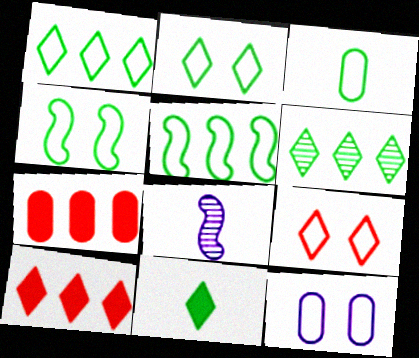[[1, 3, 4], 
[2, 3, 5], 
[2, 6, 11], 
[2, 7, 8], 
[4, 9, 12]]